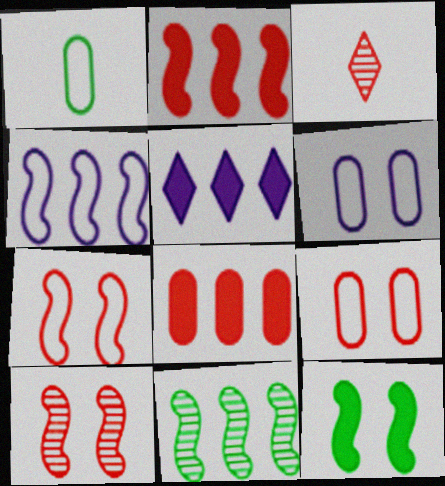[[1, 5, 10], 
[2, 3, 9], 
[2, 4, 11], 
[3, 7, 8]]